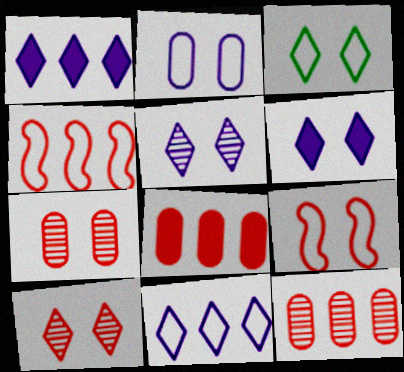[[2, 3, 9], 
[3, 6, 10]]